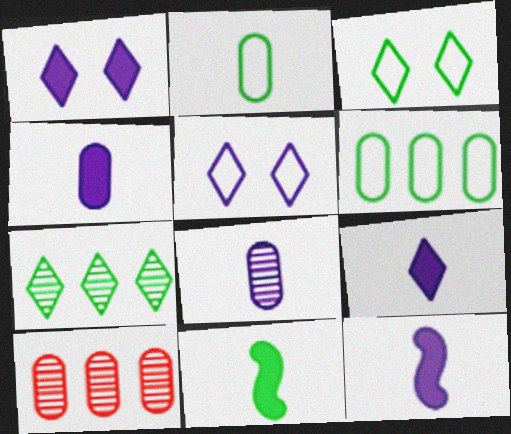[[3, 10, 12], 
[4, 9, 12], 
[5, 10, 11]]